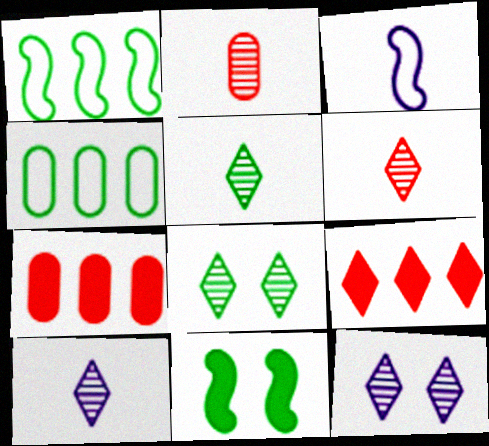[[3, 7, 8], 
[4, 5, 11], 
[5, 6, 10]]